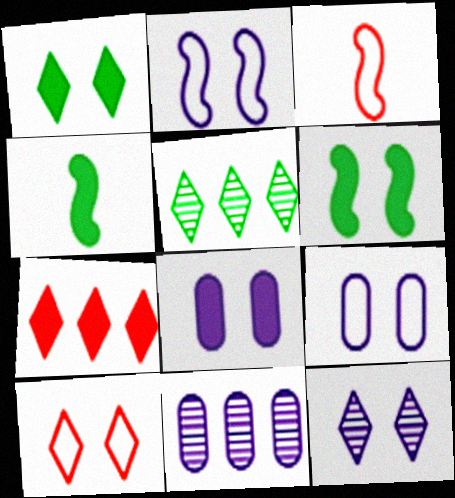[[1, 3, 11], 
[1, 10, 12], 
[2, 8, 12], 
[3, 5, 8], 
[4, 7, 8], 
[4, 10, 11]]